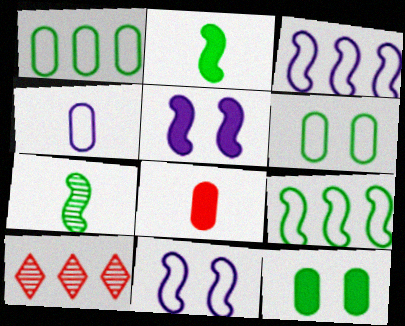[]